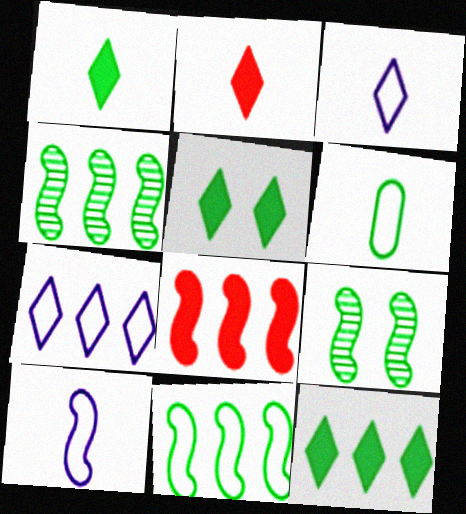[[1, 5, 12], 
[4, 5, 6], 
[6, 9, 12], 
[8, 9, 10]]